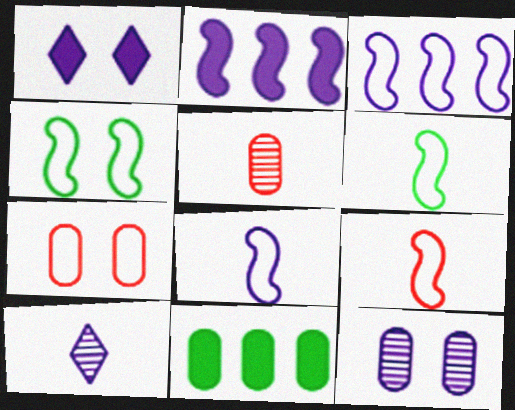[[3, 4, 9], 
[6, 8, 9]]